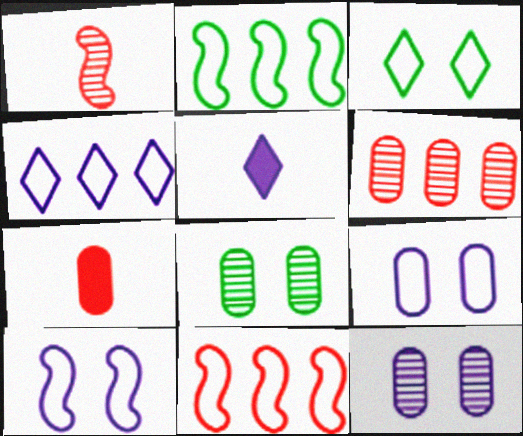[[5, 8, 11]]